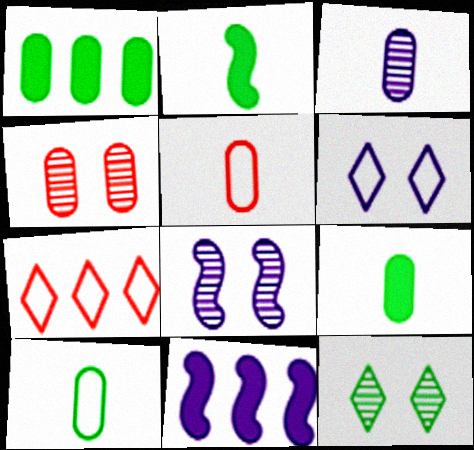[[3, 5, 9], 
[3, 6, 11], 
[4, 8, 12], 
[5, 11, 12], 
[7, 8, 9]]